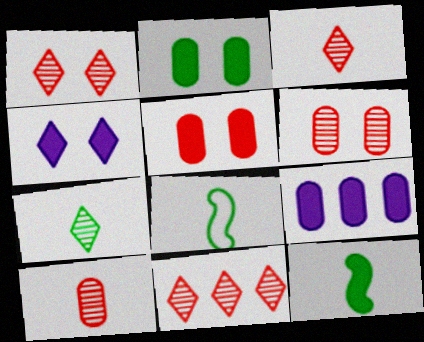[[1, 3, 11], 
[1, 8, 9]]